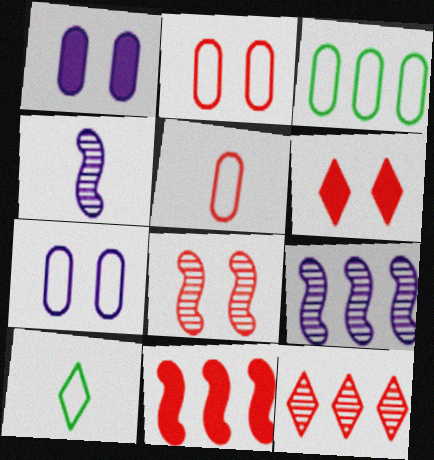[[2, 6, 8], 
[3, 4, 6], 
[3, 5, 7]]